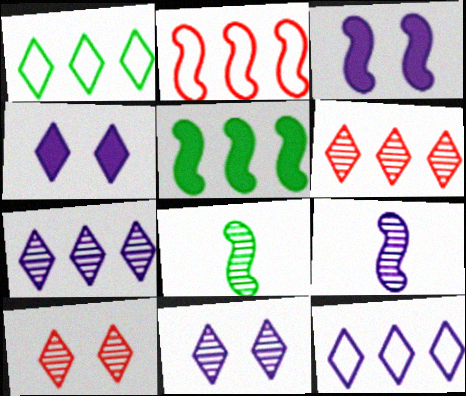[[2, 3, 8]]